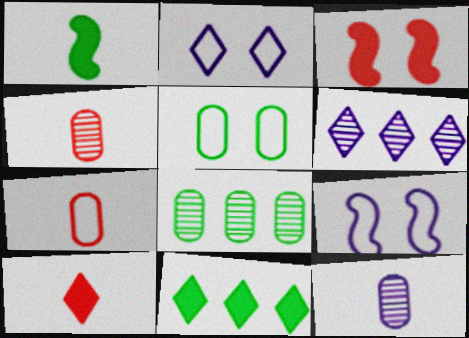[[4, 9, 11], 
[8, 9, 10]]